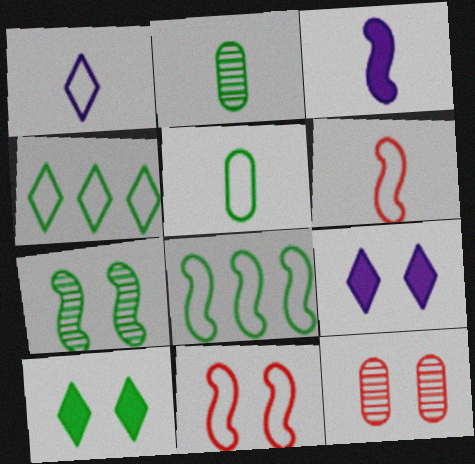[[1, 5, 6], 
[2, 8, 10], 
[3, 4, 12]]